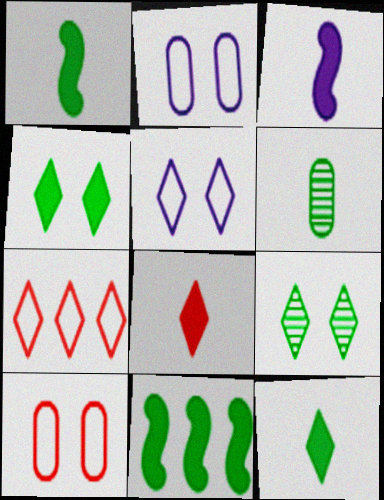[]